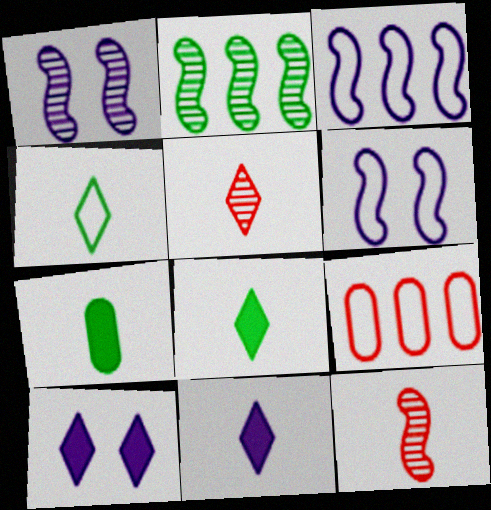[[1, 2, 12], 
[1, 8, 9], 
[4, 5, 11], 
[4, 6, 9]]